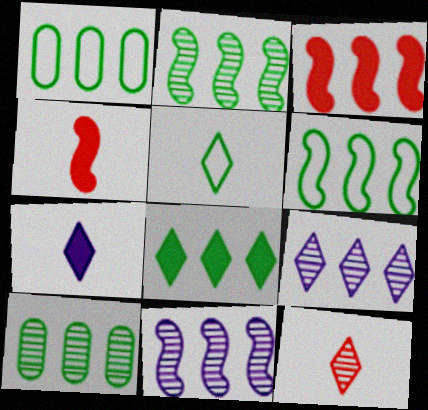[[1, 2, 8], 
[1, 3, 9], 
[3, 6, 11], 
[5, 7, 12], 
[6, 8, 10]]